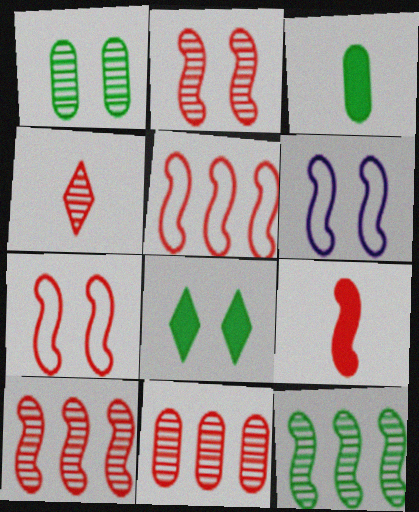[[2, 4, 11], 
[2, 5, 9], 
[6, 9, 12], 
[7, 9, 10]]